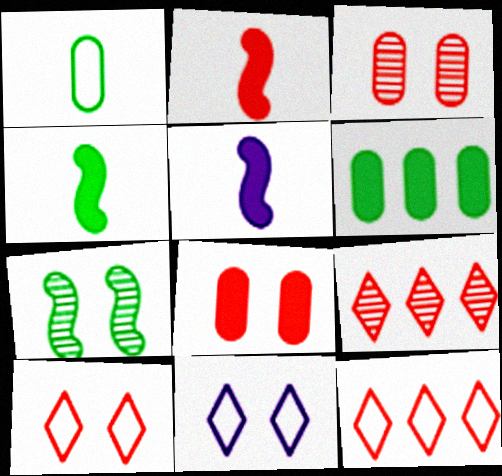[[2, 3, 12], 
[2, 4, 5], 
[7, 8, 11]]